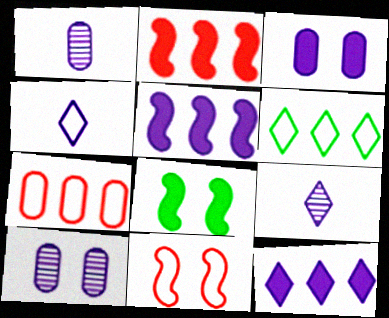[[4, 5, 10], 
[7, 8, 9]]